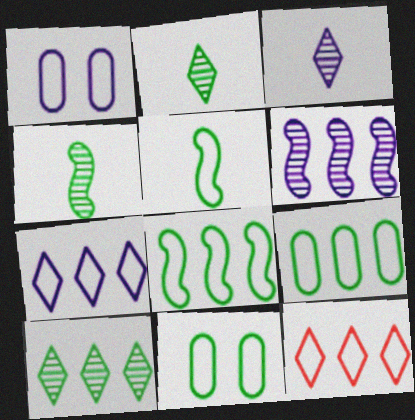[[1, 5, 12]]